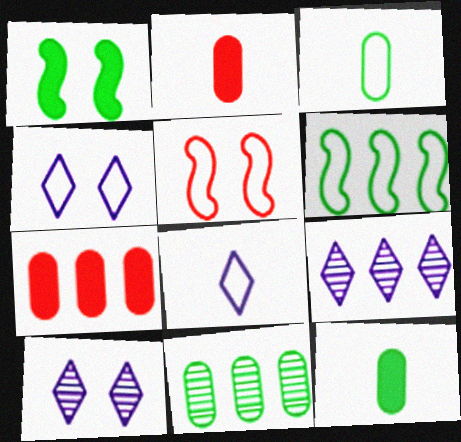[[2, 6, 10], 
[5, 9, 12], 
[6, 7, 9]]